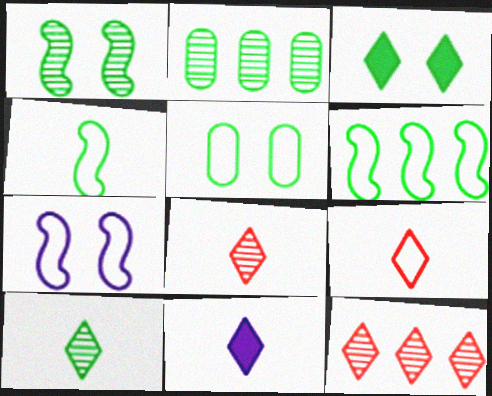[[1, 2, 10], 
[1, 3, 5], 
[2, 3, 4], 
[9, 10, 11]]